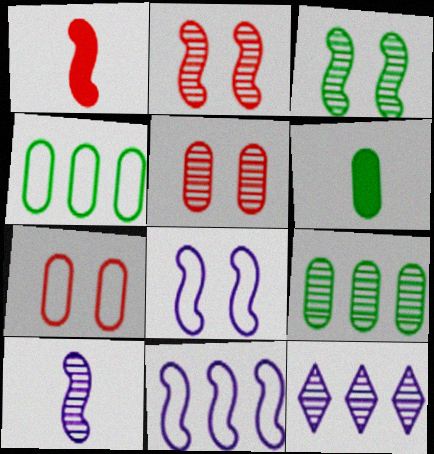[[1, 3, 11]]